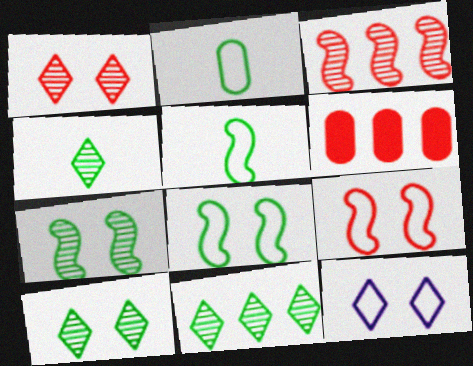[[4, 10, 11]]